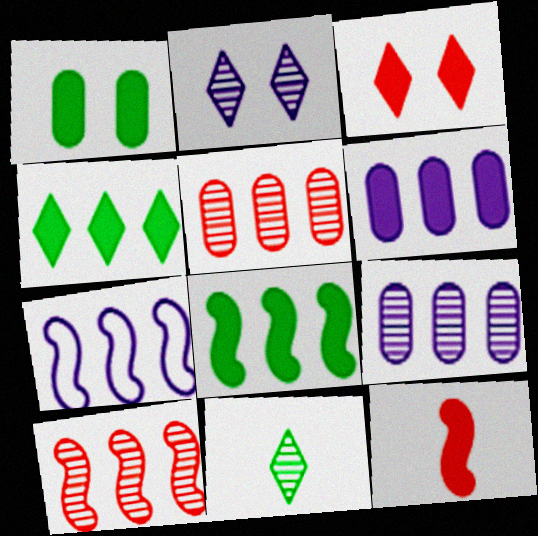[[4, 5, 7], 
[7, 8, 10]]